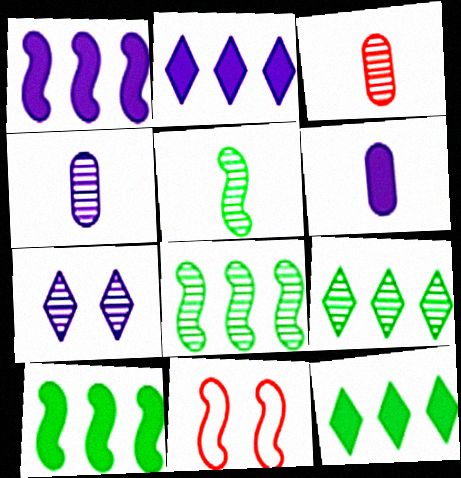[[1, 5, 11], 
[3, 7, 8], 
[4, 11, 12], 
[6, 9, 11]]